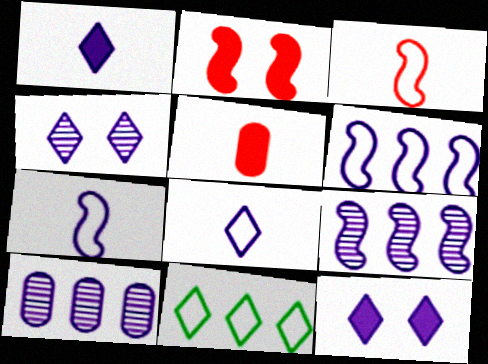[[7, 10, 12]]